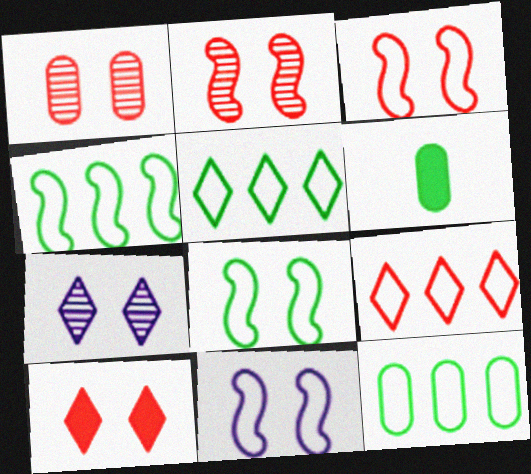[[1, 3, 10], 
[3, 8, 11], 
[4, 5, 12]]